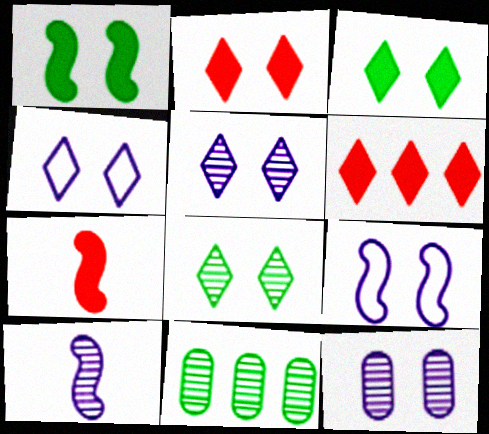[[2, 4, 8], 
[4, 7, 11]]